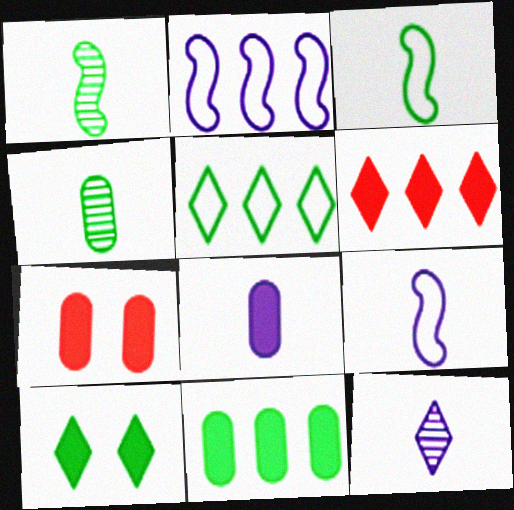[[7, 8, 11], 
[8, 9, 12]]